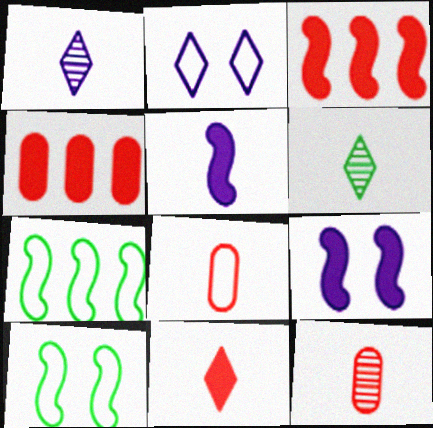[[1, 4, 10], 
[2, 7, 8], 
[5, 6, 8]]